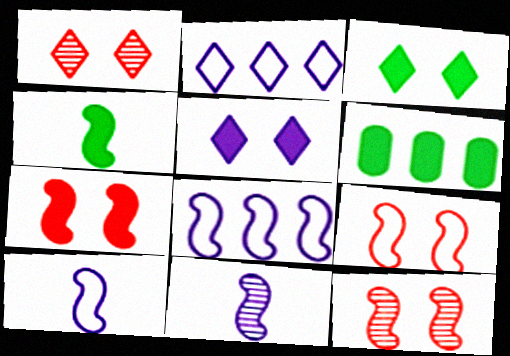[[1, 6, 10], 
[3, 4, 6], 
[4, 8, 12], 
[7, 9, 12]]